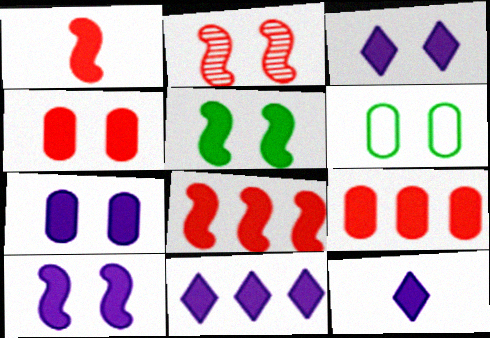[[2, 3, 6], 
[3, 4, 5], 
[3, 7, 10], 
[3, 11, 12], 
[5, 9, 12]]